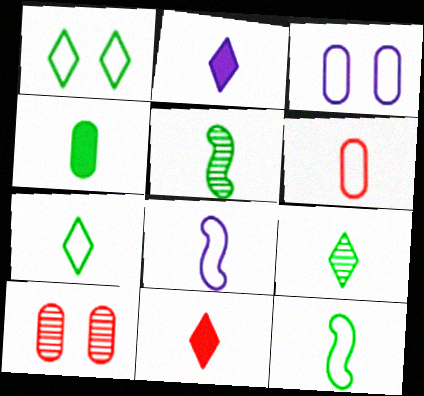[[2, 5, 6], 
[4, 5, 7], 
[4, 9, 12], 
[6, 7, 8]]